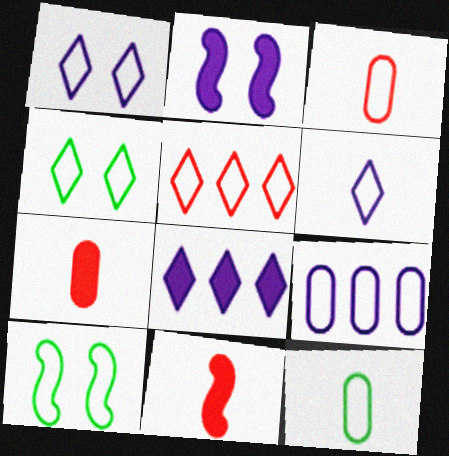[[4, 5, 6]]